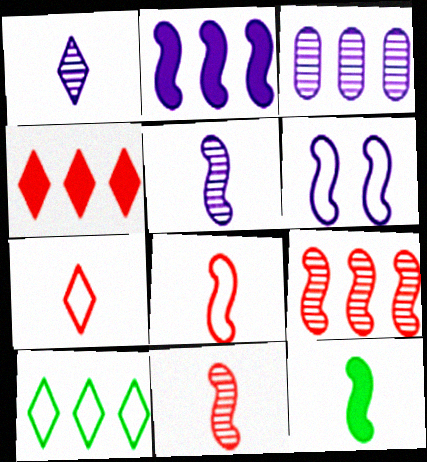[[2, 5, 6], 
[5, 8, 12], 
[6, 9, 12]]